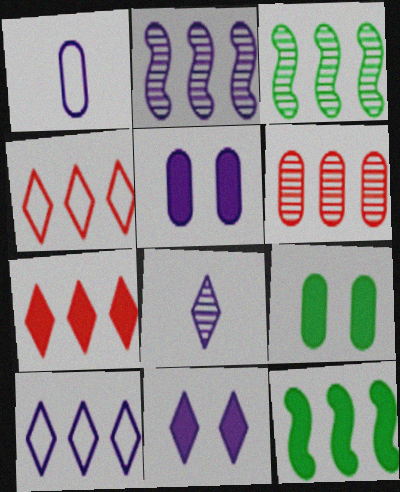[[1, 2, 11], 
[1, 6, 9], 
[6, 10, 12], 
[8, 10, 11]]